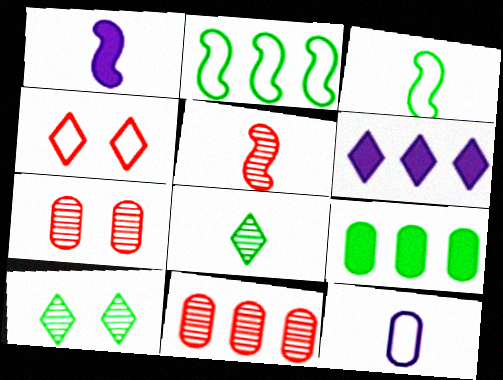[[1, 3, 5], 
[2, 4, 12], 
[2, 6, 11], 
[3, 6, 7], 
[3, 9, 10], 
[4, 6, 8], 
[7, 9, 12]]